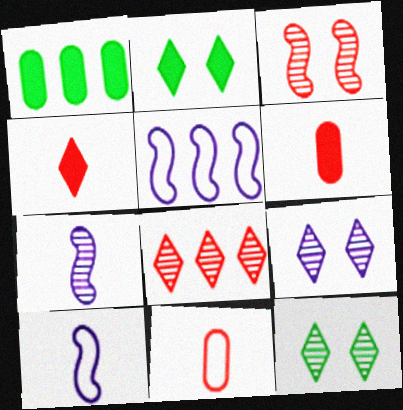[[1, 5, 8], 
[5, 6, 12]]